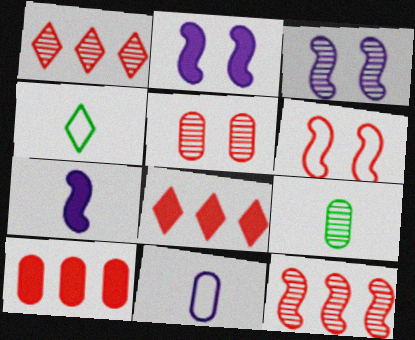[[1, 3, 9], 
[3, 4, 10]]